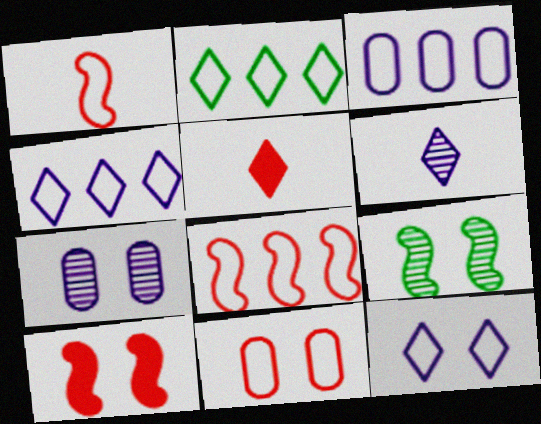[[2, 3, 8], 
[3, 5, 9]]